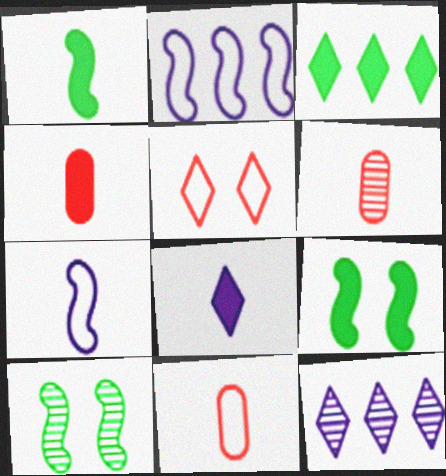[[1, 4, 8], 
[4, 6, 11], 
[6, 10, 12], 
[9, 11, 12]]